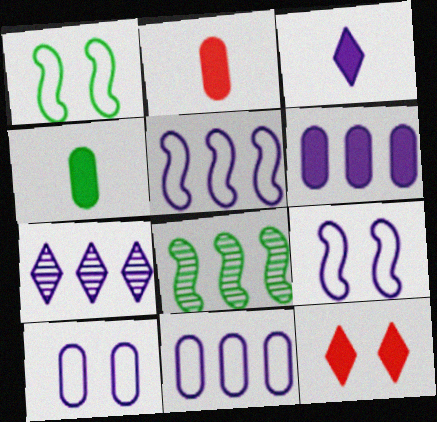[[1, 2, 7], 
[5, 6, 7]]